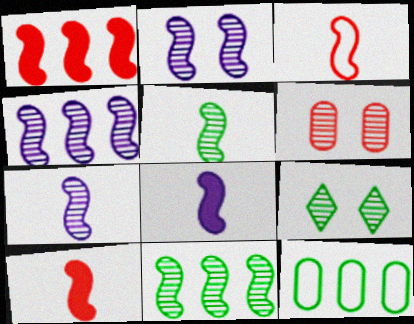[[2, 4, 7], 
[2, 6, 9], 
[3, 5, 8]]